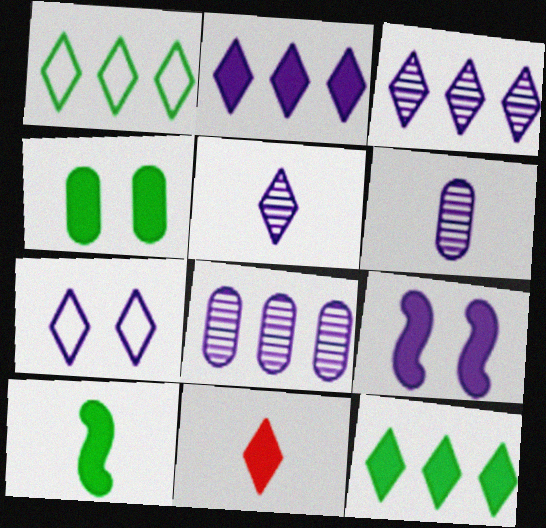[[2, 5, 7], 
[4, 10, 12]]